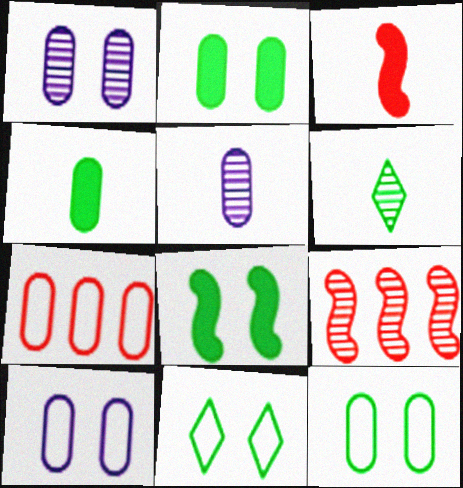[[1, 4, 7], 
[1, 6, 9], 
[2, 5, 7]]